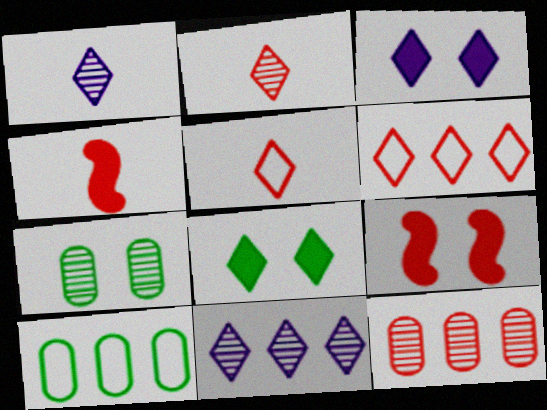[[1, 6, 8], 
[1, 9, 10], 
[5, 8, 11], 
[5, 9, 12]]